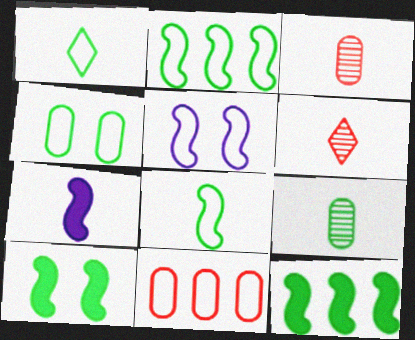[[1, 2, 4], 
[1, 3, 7], 
[1, 5, 11]]